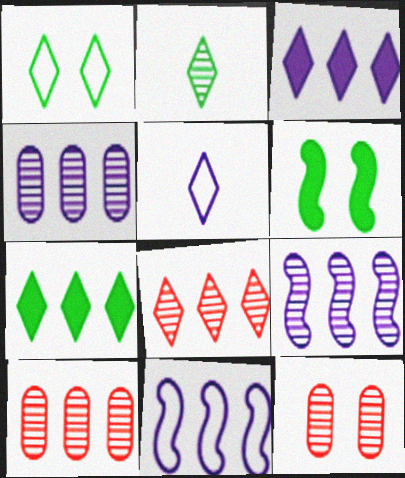[[1, 2, 7], 
[2, 9, 12], 
[3, 4, 11], 
[5, 6, 10], 
[7, 10, 11]]